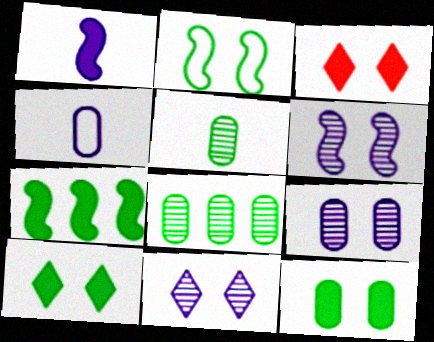[[2, 3, 9], 
[6, 9, 11]]